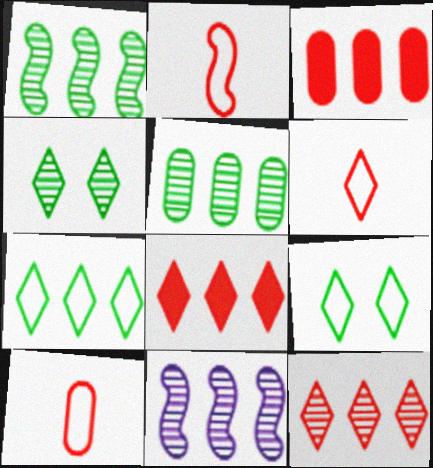[[2, 6, 10], 
[3, 7, 11], 
[5, 11, 12]]